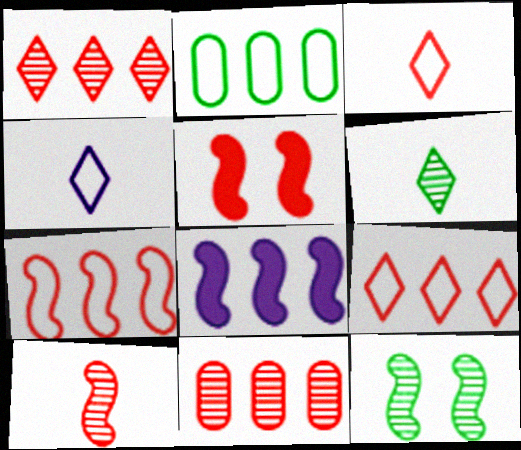[[1, 2, 8], 
[3, 5, 11], 
[5, 7, 10]]